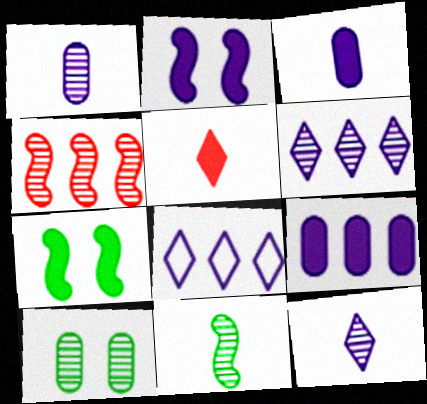[[1, 2, 8], 
[4, 10, 12], 
[5, 7, 9]]